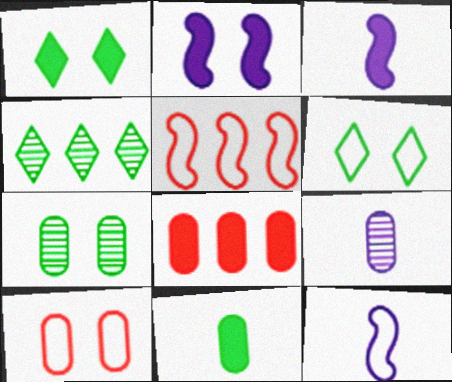[[1, 3, 8], 
[1, 5, 9], 
[3, 4, 10]]